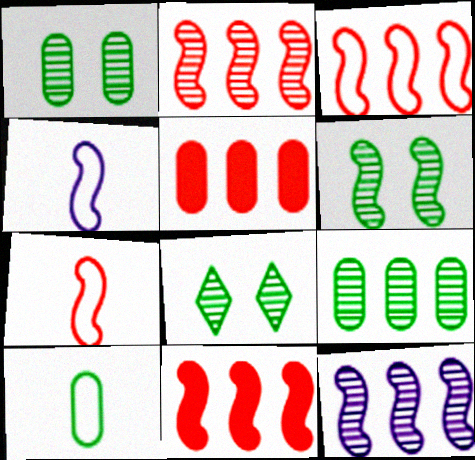[[1, 6, 8], 
[2, 3, 11], 
[4, 5, 8], 
[4, 6, 11]]